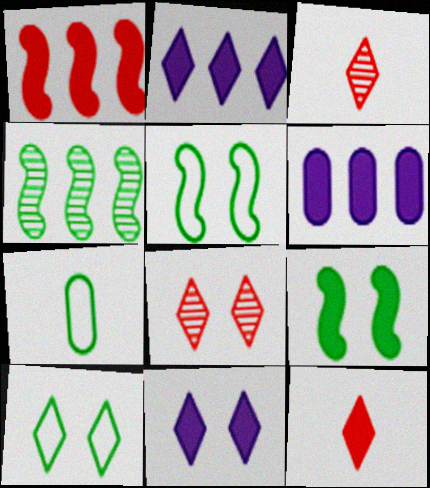[[2, 3, 10], 
[3, 5, 6], 
[6, 9, 12], 
[8, 10, 11]]